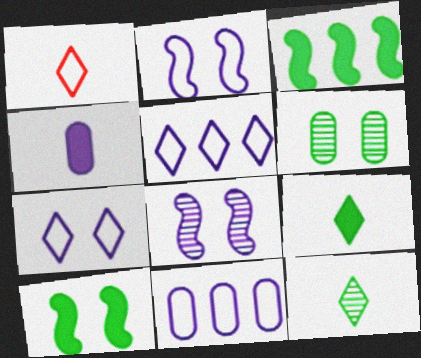[[4, 5, 8]]